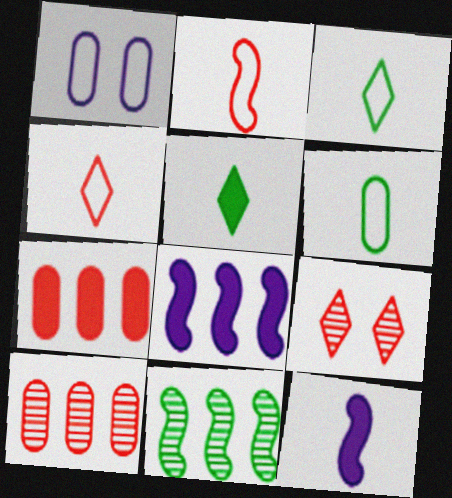[[2, 7, 9], 
[6, 8, 9]]